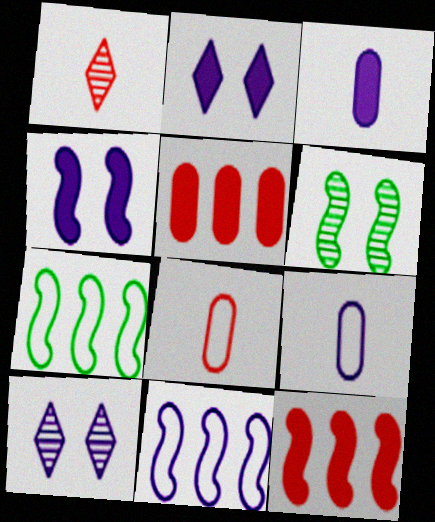[[3, 10, 11]]